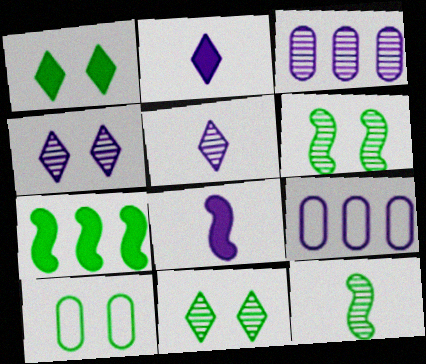[[1, 6, 10], 
[4, 8, 9]]